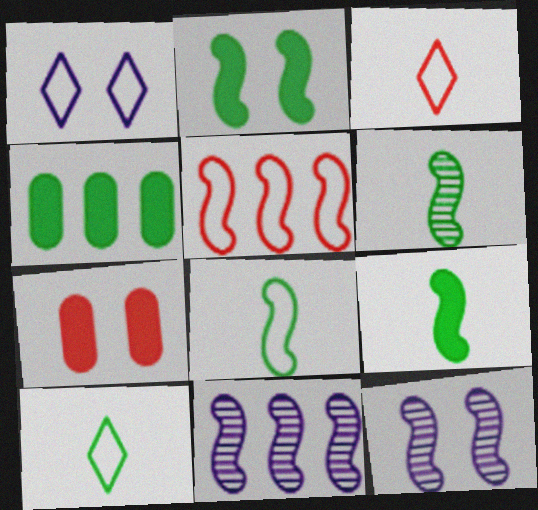[[3, 4, 12], 
[5, 9, 12], 
[6, 8, 9], 
[7, 10, 11]]